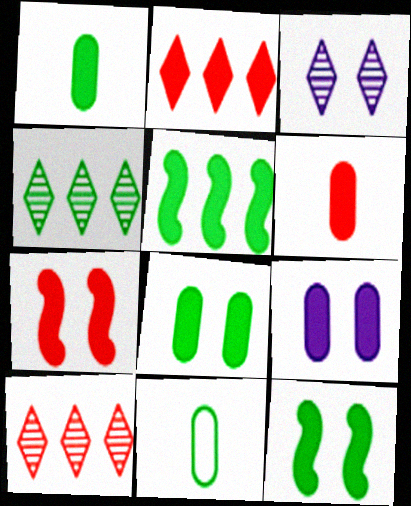[[2, 6, 7], 
[4, 11, 12]]